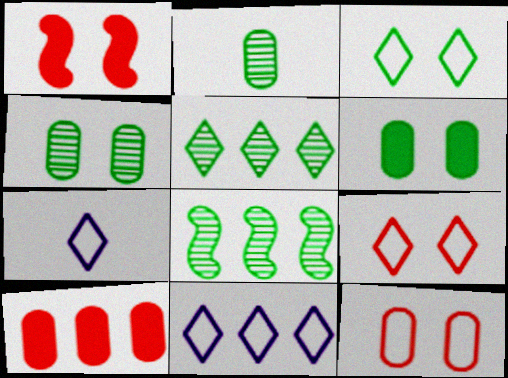[[1, 2, 11], 
[8, 10, 11]]